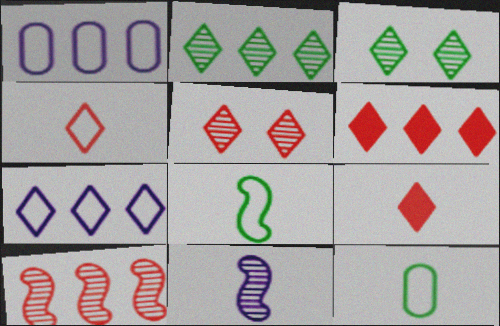[[2, 6, 7], 
[3, 7, 9], 
[4, 5, 6], 
[9, 11, 12]]